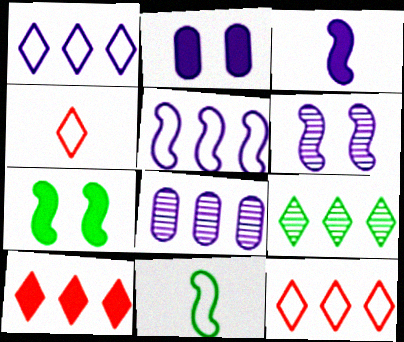[[1, 9, 10], 
[3, 5, 6], 
[4, 7, 8]]